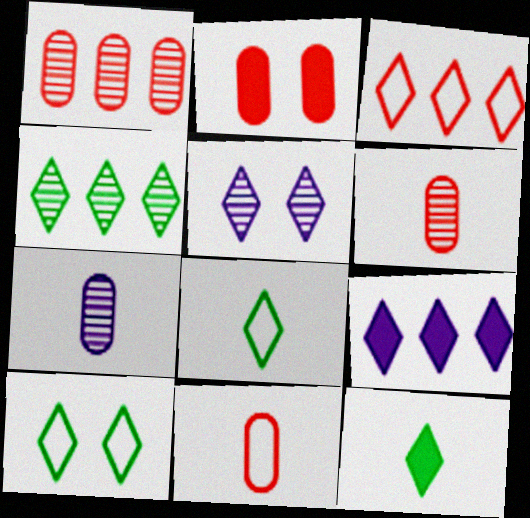[[1, 2, 11], 
[3, 4, 9], 
[3, 5, 12], 
[4, 10, 12]]